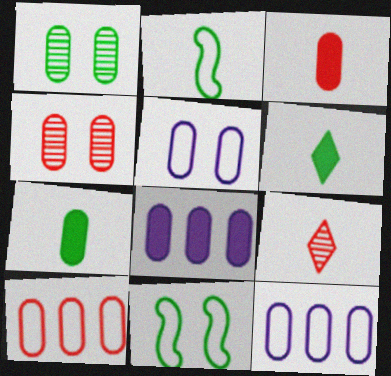[[1, 3, 12], 
[3, 4, 10], 
[4, 7, 12], 
[8, 9, 11]]